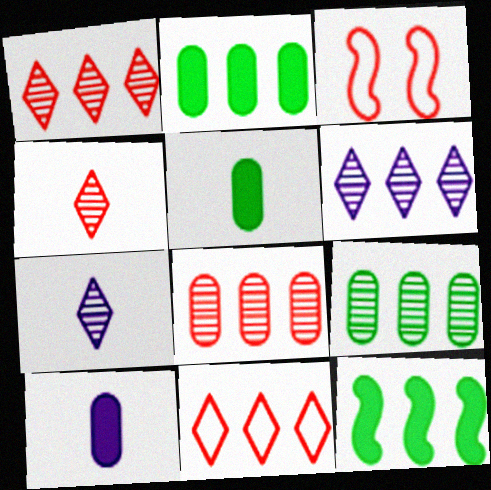[[2, 3, 7], 
[3, 5, 6]]